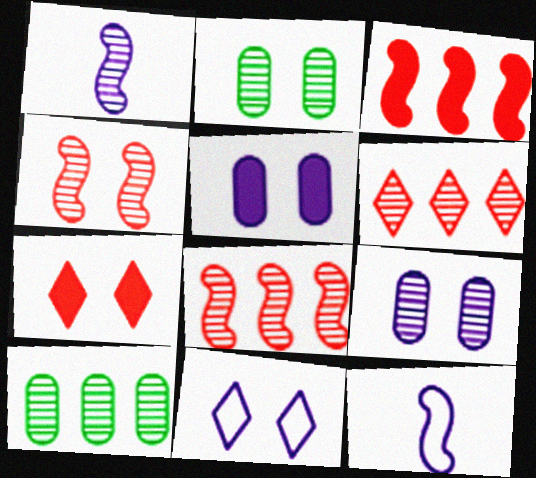[[1, 2, 6], 
[7, 10, 12]]